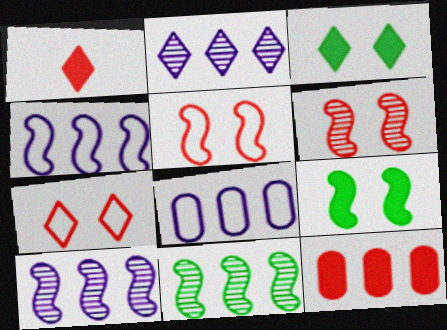[]